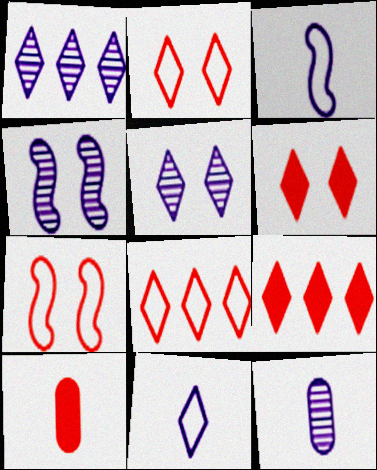[[1, 4, 12]]